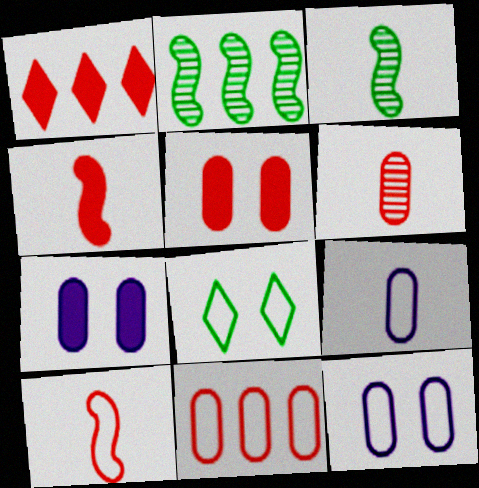[[1, 3, 12], 
[1, 4, 5], 
[5, 6, 11]]